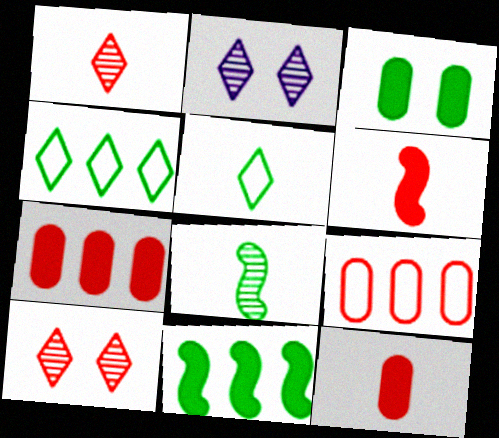[[3, 4, 8], 
[6, 9, 10]]